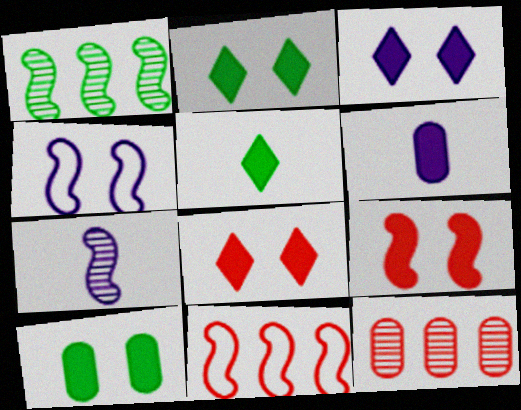[[2, 3, 8], 
[3, 9, 10], 
[4, 5, 12]]